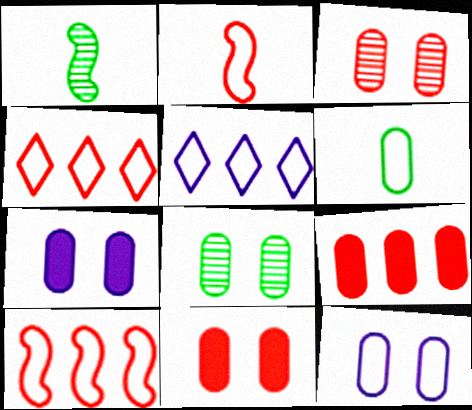[[1, 4, 7], 
[1, 5, 11], 
[8, 11, 12]]